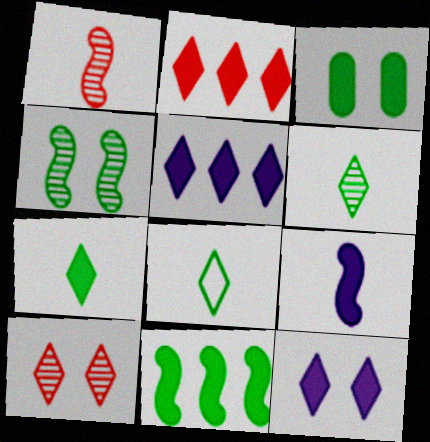[[2, 3, 9], 
[2, 7, 12], 
[3, 7, 11], 
[5, 8, 10], 
[6, 7, 8]]